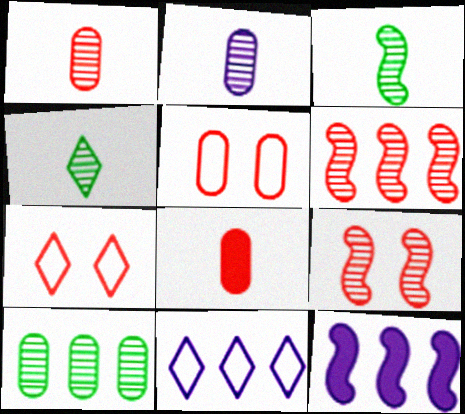[[4, 5, 12], 
[6, 7, 8]]